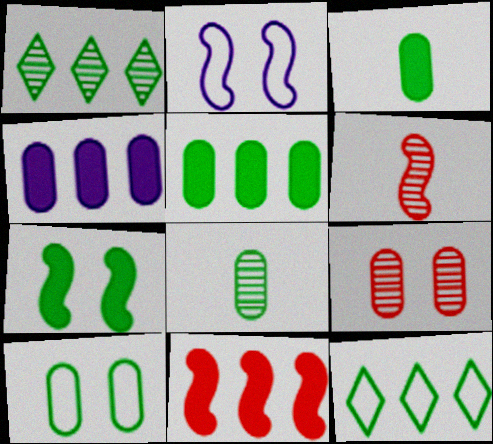[[5, 8, 10], 
[7, 8, 12]]